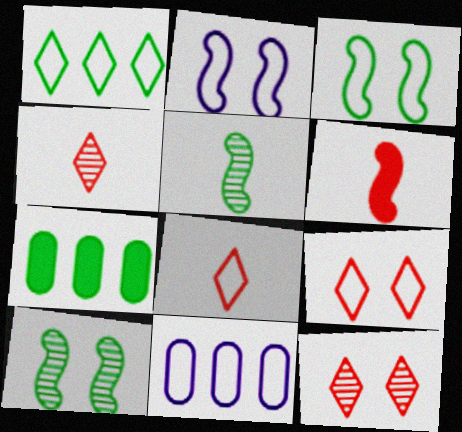[[2, 4, 7], 
[3, 8, 11]]